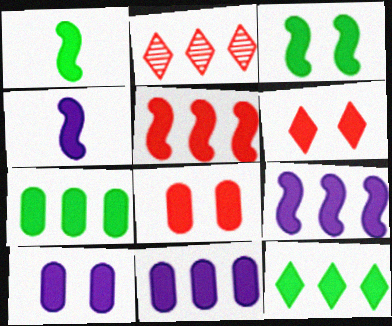[[1, 6, 11], 
[3, 4, 5], 
[3, 6, 10], 
[4, 6, 7], 
[4, 8, 12], 
[5, 11, 12]]